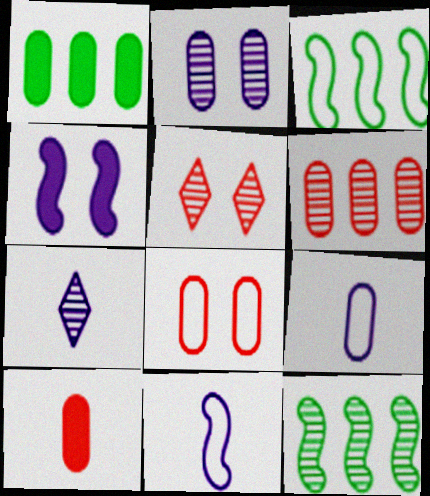[[1, 5, 11], 
[6, 8, 10]]